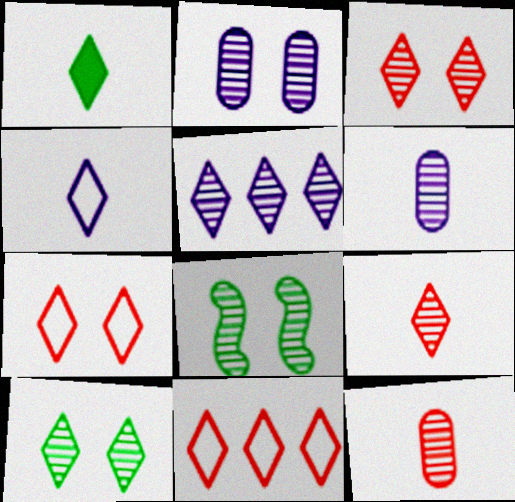[[1, 4, 9], 
[1, 5, 7], 
[2, 3, 8], 
[5, 8, 12], 
[5, 9, 10]]